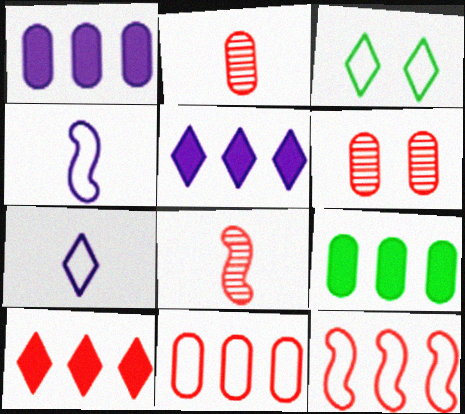[[1, 3, 8], 
[3, 4, 11]]